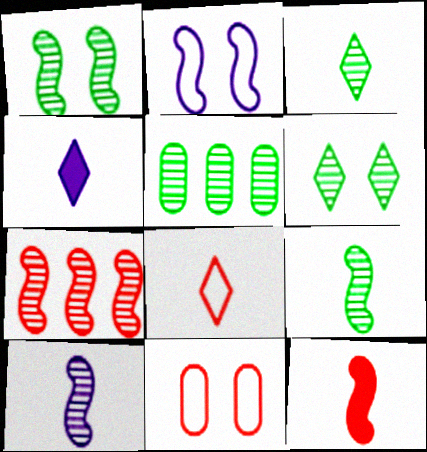[[1, 3, 5], 
[1, 7, 10], 
[3, 4, 8], 
[5, 6, 9]]